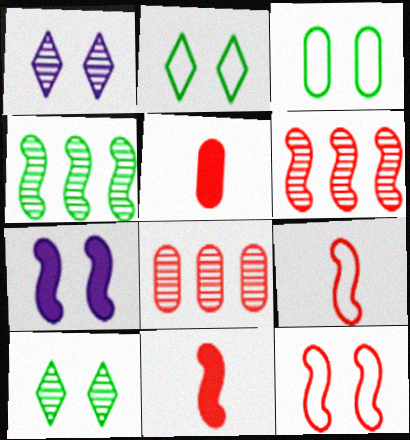[[4, 7, 9], 
[6, 11, 12]]